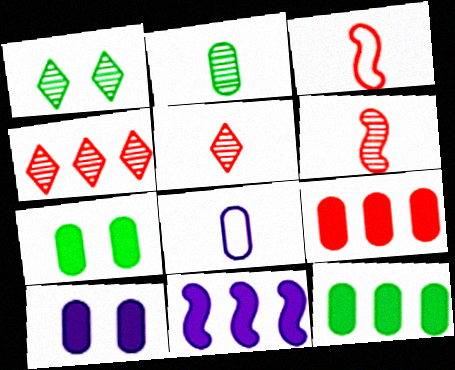[]